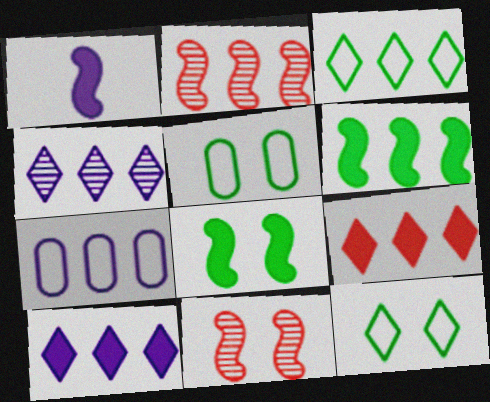[[3, 4, 9]]